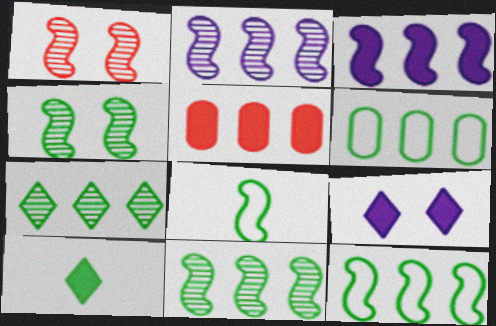[[1, 3, 8], 
[4, 6, 10]]